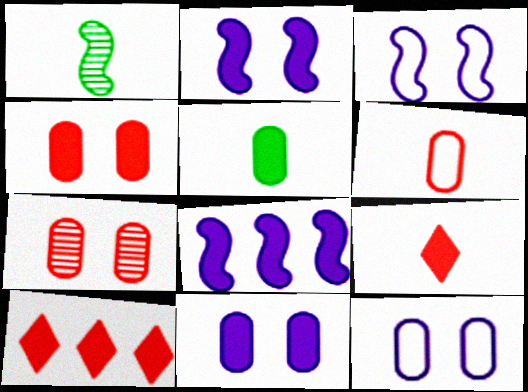[[1, 10, 12], 
[2, 5, 10]]